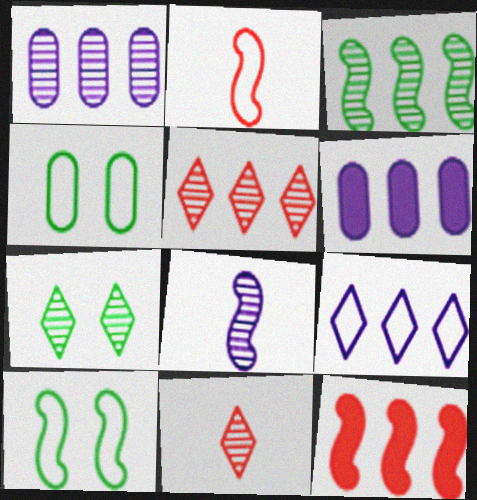[[1, 3, 5], 
[2, 4, 9], 
[2, 6, 7], 
[6, 10, 11], 
[8, 10, 12]]